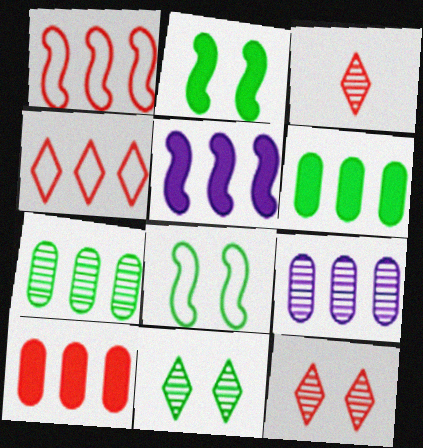[[4, 5, 7]]